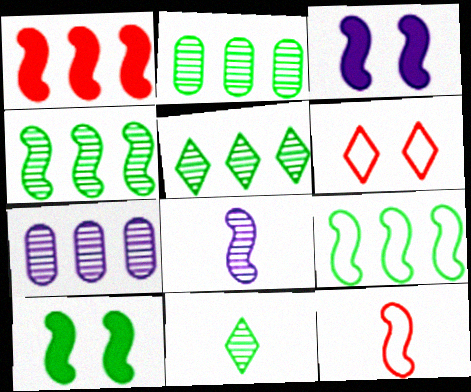[[2, 4, 5], 
[3, 4, 12]]